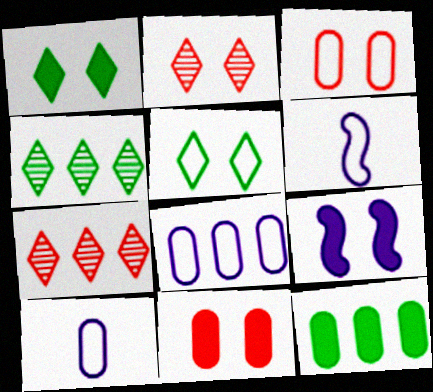[[1, 9, 11], 
[2, 6, 12], 
[4, 6, 11]]